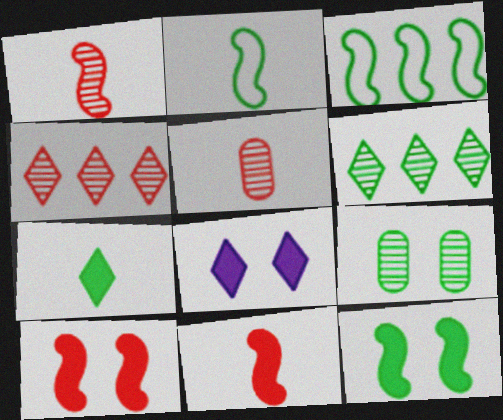[[3, 5, 8], 
[3, 7, 9]]